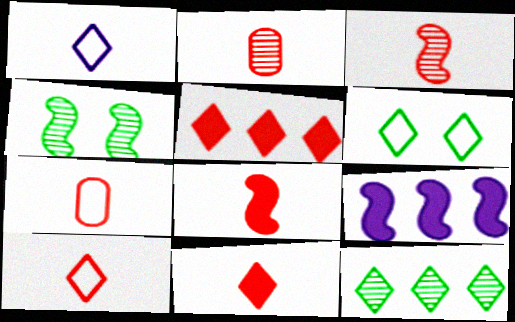[[2, 6, 9], 
[2, 8, 10], 
[3, 7, 11]]